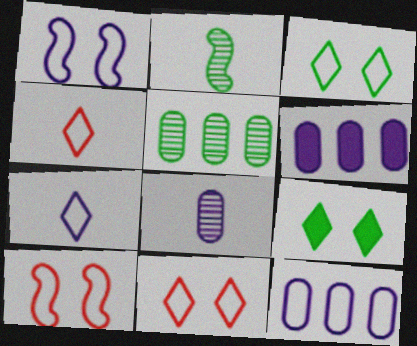[[1, 7, 12], 
[2, 6, 11]]